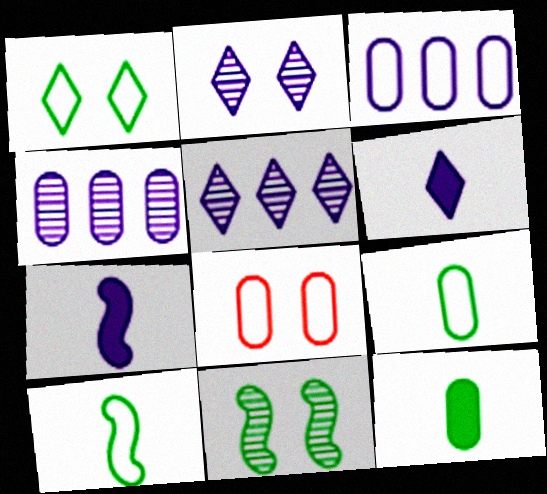[[2, 3, 7], 
[3, 8, 9], 
[4, 8, 12]]